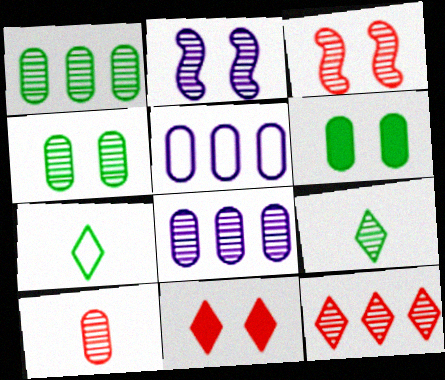[[3, 8, 9], 
[3, 10, 12], 
[4, 8, 10], 
[5, 6, 10]]